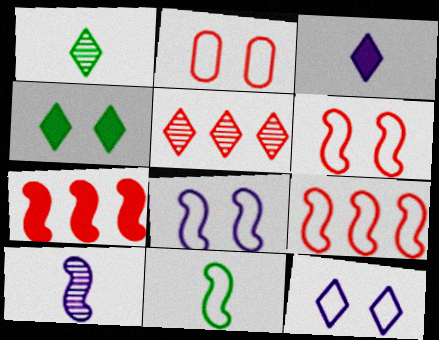[[8, 9, 11]]